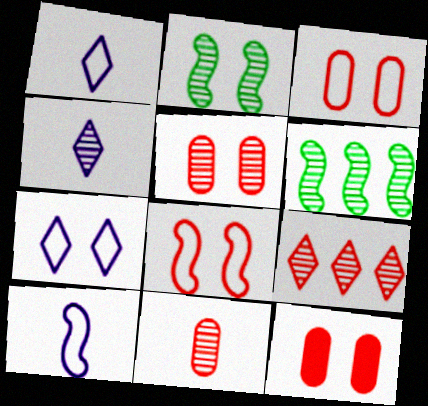[[1, 6, 12], 
[2, 7, 12], 
[3, 5, 12], 
[4, 5, 6]]